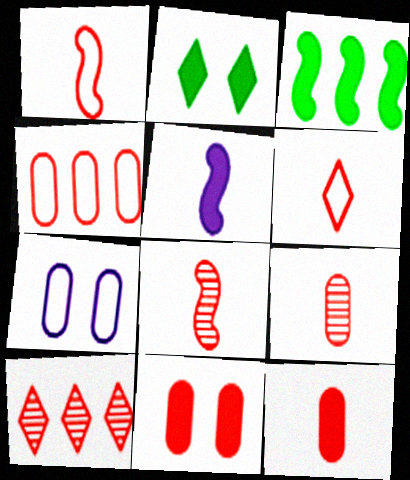[[1, 10, 11], 
[4, 9, 11], 
[6, 8, 12]]